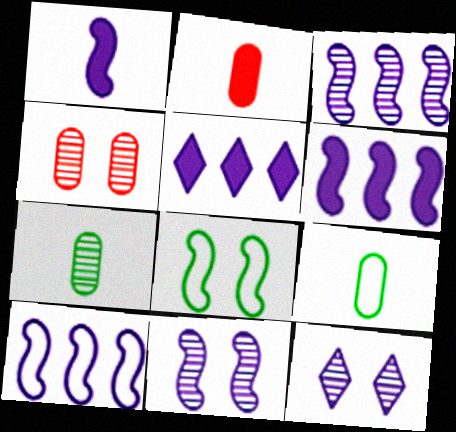[[1, 10, 11], 
[3, 6, 10]]